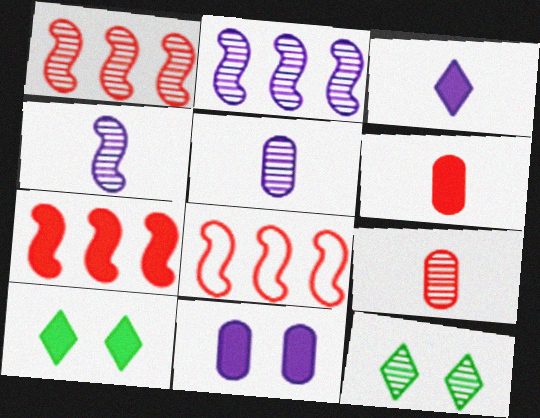[[1, 5, 12], 
[1, 7, 8], 
[2, 9, 12], 
[5, 8, 10]]